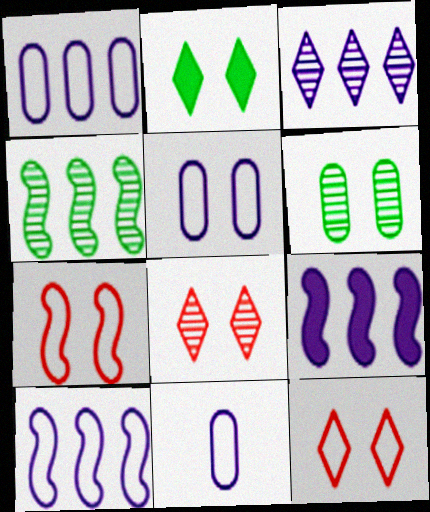[[1, 3, 9], 
[1, 5, 11]]